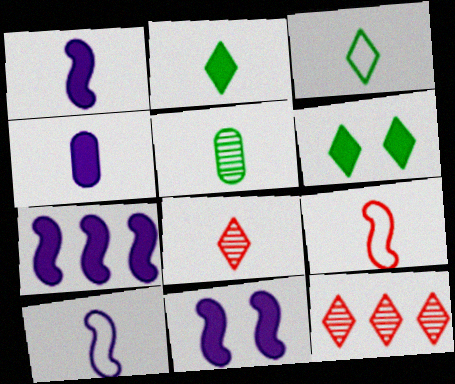[[1, 7, 11]]